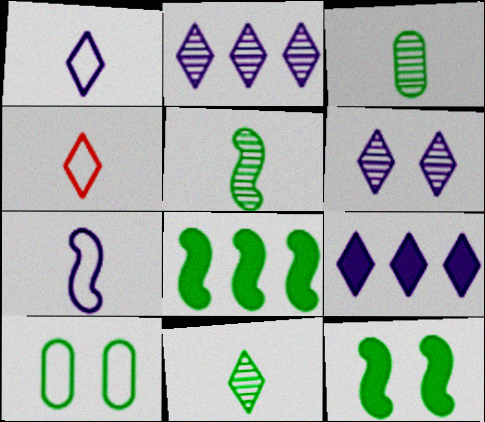[[1, 6, 9], 
[3, 5, 11], 
[8, 10, 11]]